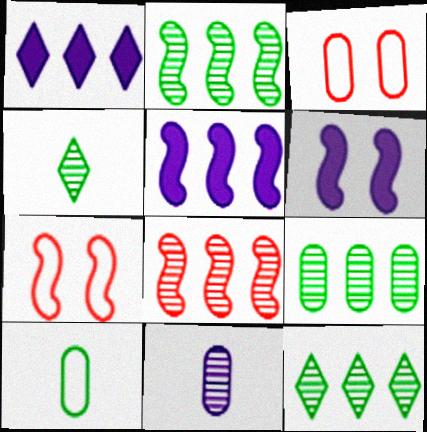[[2, 9, 12], 
[3, 4, 5]]